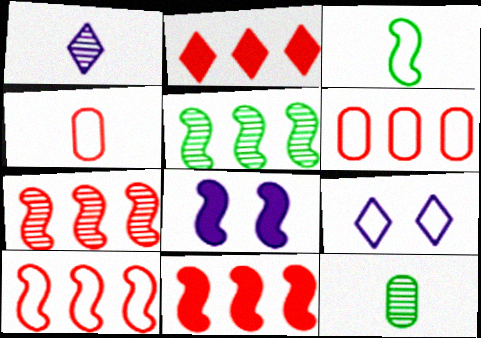[[2, 6, 7], 
[3, 6, 9], 
[3, 7, 8], 
[7, 10, 11], 
[9, 11, 12]]